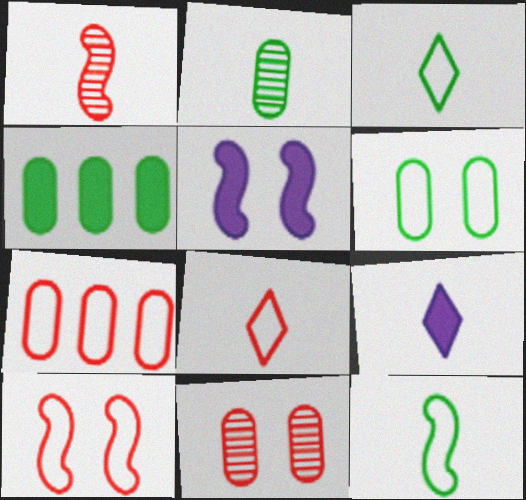[[2, 4, 6], 
[7, 8, 10]]